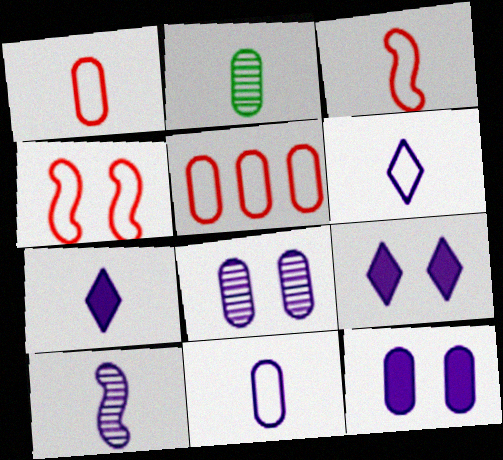[[2, 3, 7], 
[2, 5, 12], 
[7, 10, 11]]